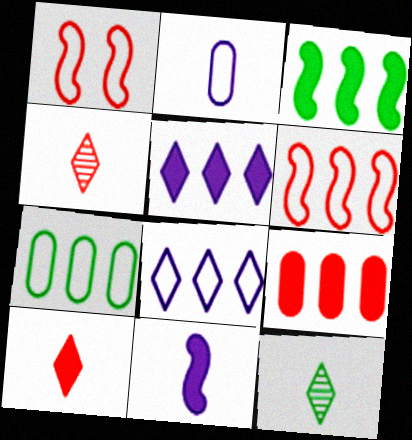[[1, 4, 9], 
[3, 5, 9], 
[6, 7, 8]]